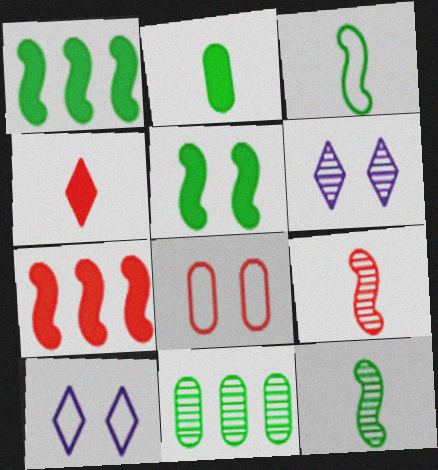[[5, 6, 8], 
[6, 9, 11]]